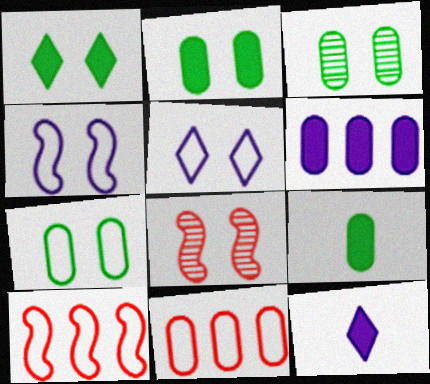[[2, 3, 7], 
[2, 5, 8], 
[3, 10, 12]]